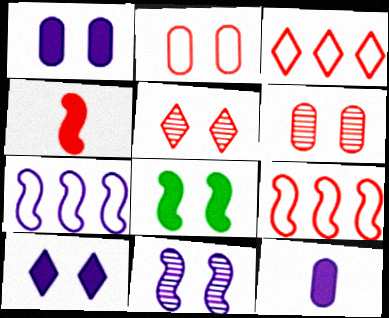[[3, 4, 6]]